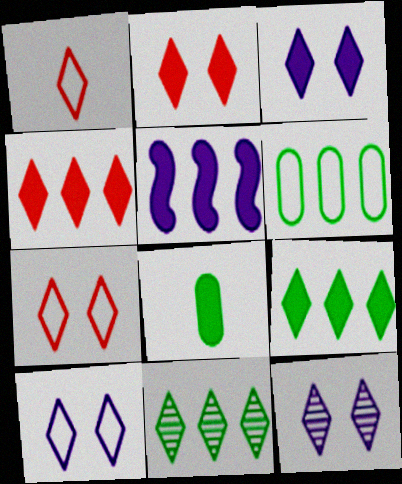[[1, 3, 11], 
[1, 9, 12], 
[2, 5, 8], 
[3, 10, 12]]